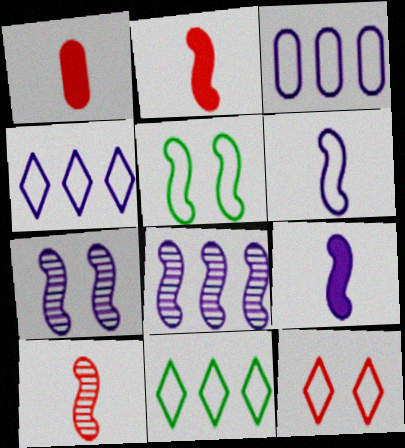[[1, 7, 11], 
[2, 5, 8]]